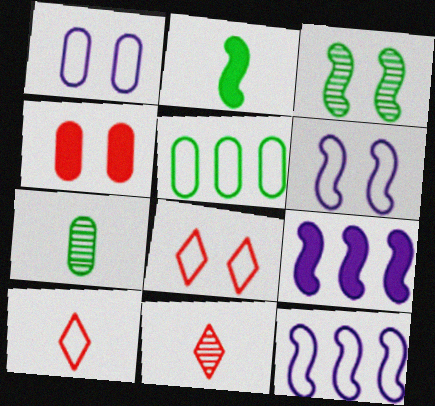[[5, 6, 10], 
[7, 8, 9]]